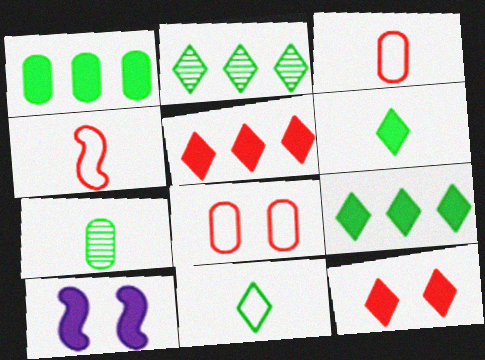[[2, 3, 10]]